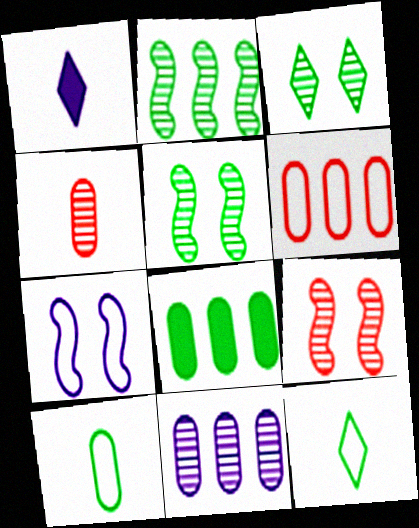[[1, 5, 6], 
[1, 7, 11], 
[5, 8, 12], 
[6, 7, 12], 
[6, 8, 11]]